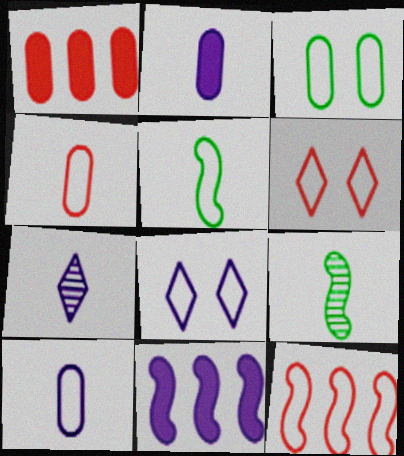[[1, 8, 9], 
[4, 6, 12]]